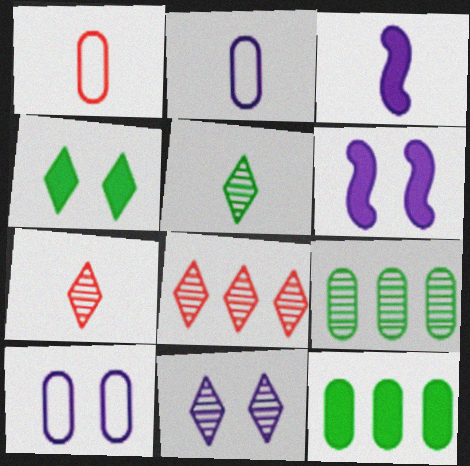[[1, 3, 5], 
[5, 8, 11], 
[6, 10, 11]]